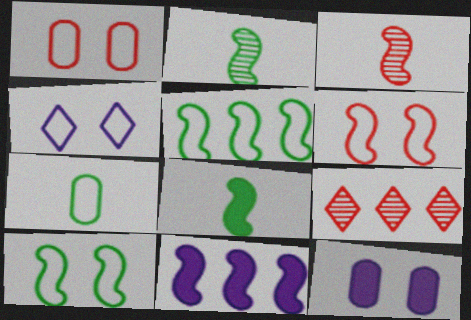[[1, 4, 10], 
[2, 6, 11], 
[3, 10, 11]]